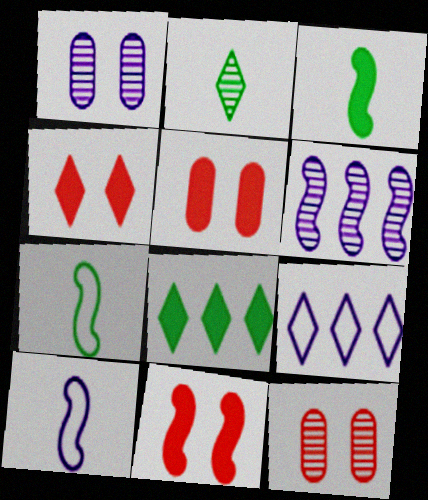[[2, 4, 9], 
[2, 6, 12], 
[3, 9, 12], 
[4, 5, 11], 
[6, 7, 11], 
[8, 10, 12]]